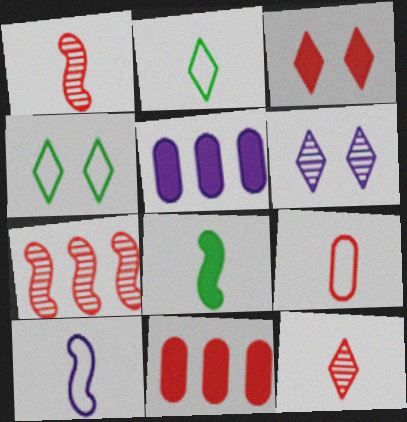[[1, 4, 5], 
[1, 8, 10], 
[2, 9, 10], 
[3, 4, 6], 
[3, 5, 8], 
[3, 7, 9], 
[5, 6, 10]]